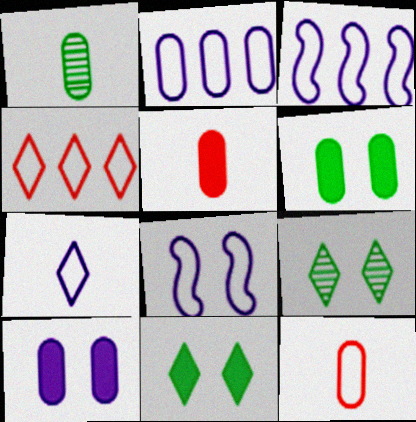[[2, 7, 8], 
[3, 5, 9]]